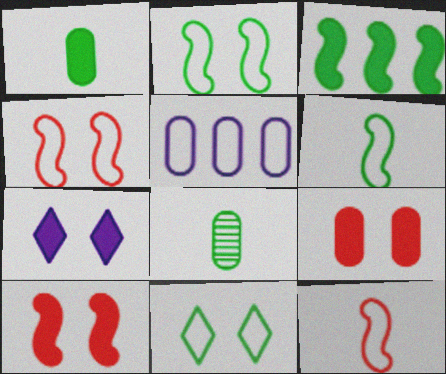[[3, 8, 11], 
[5, 8, 9], 
[5, 11, 12]]